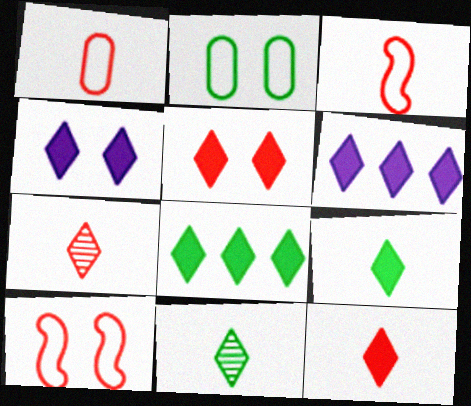[[4, 8, 12], 
[5, 6, 9]]